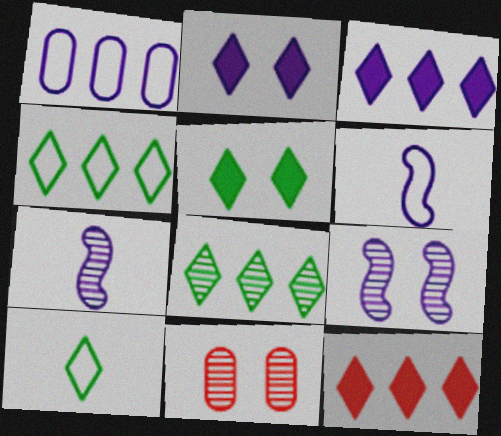[[1, 2, 7], 
[5, 8, 10], 
[7, 8, 11]]